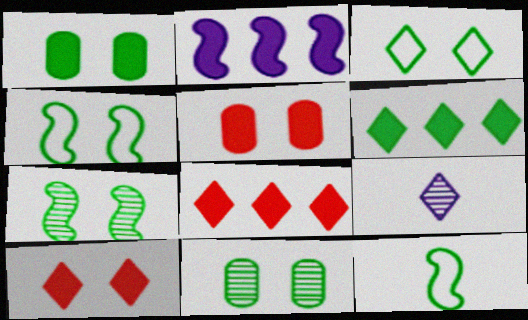[[1, 3, 7], 
[3, 8, 9], 
[6, 11, 12]]